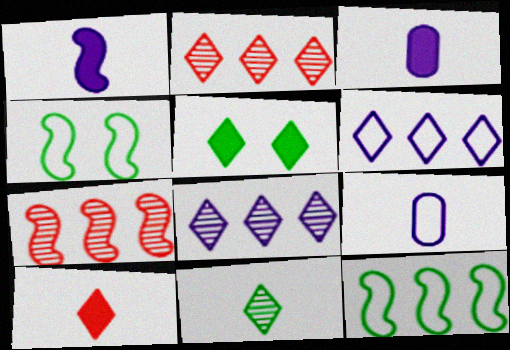[[1, 4, 7], 
[2, 3, 4], 
[5, 7, 9]]